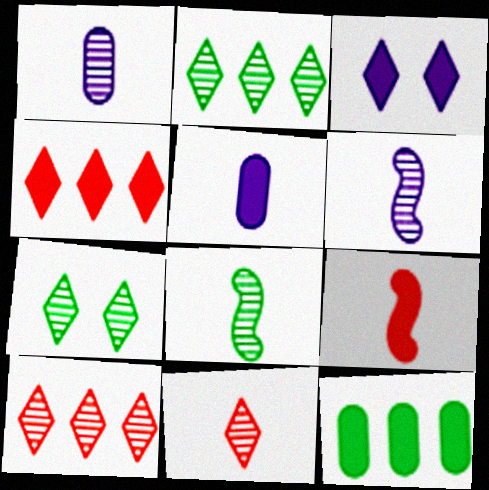[[1, 8, 11], 
[3, 9, 12]]